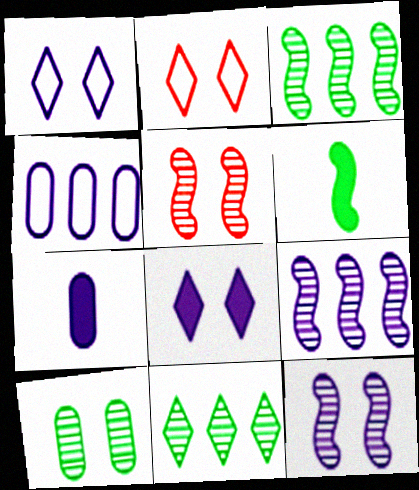[[1, 7, 9], 
[2, 3, 7]]